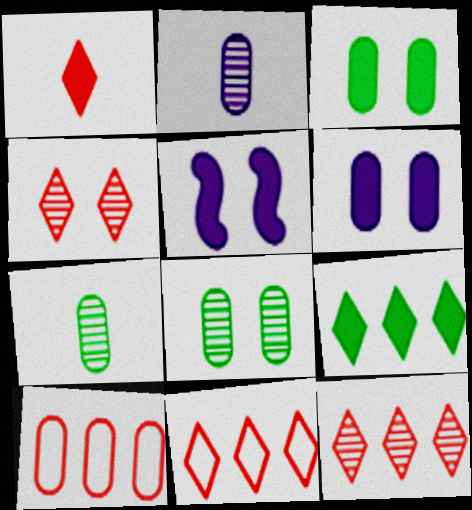[[1, 4, 11], 
[2, 3, 10], 
[5, 7, 11], 
[6, 7, 10]]